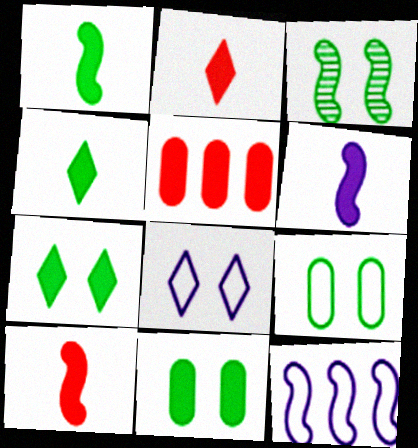[[1, 6, 10], 
[3, 7, 9], 
[3, 10, 12], 
[5, 6, 7]]